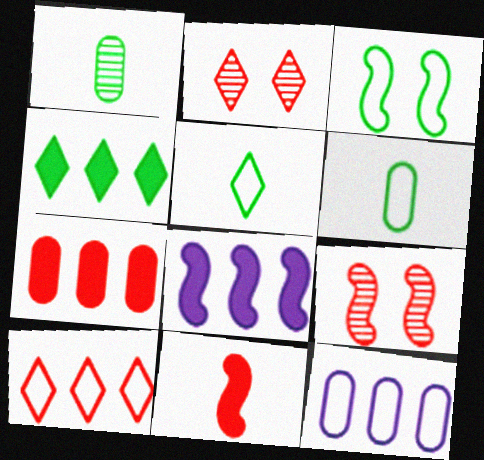[[1, 3, 4], 
[2, 6, 8], 
[4, 7, 8]]